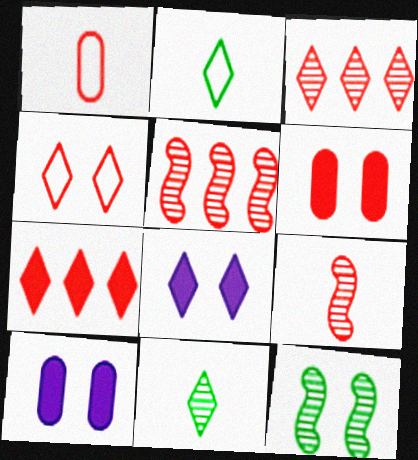[[2, 3, 8], 
[2, 5, 10], 
[4, 10, 12]]